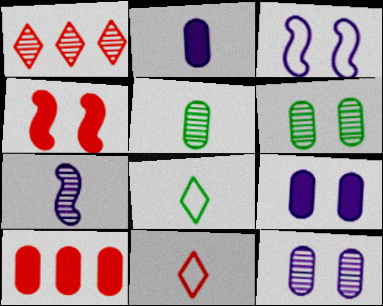[[1, 6, 7]]